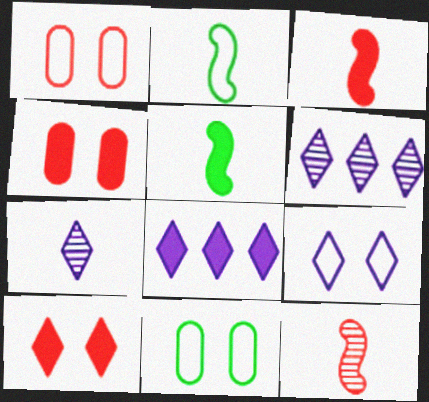[[1, 5, 6], 
[2, 4, 6], 
[3, 6, 11], 
[4, 5, 8], 
[7, 8, 9], 
[8, 11, 12]]